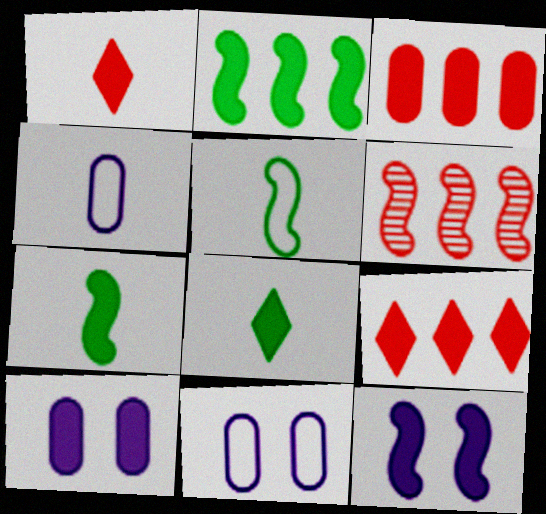[[1, 2, 10], 
[3, 8, 12], 
[5, 6, 12], 
[6, 8, 11], 
[7, 9, 10]]